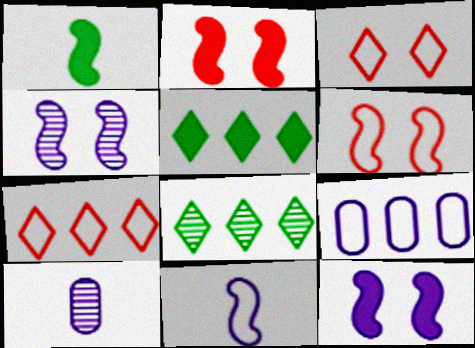[[5, 6, 10]]